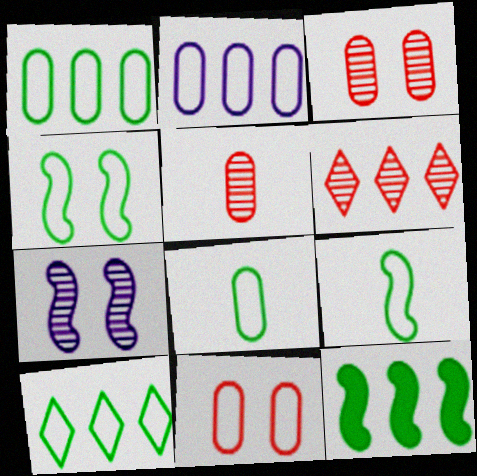[[2, 6, 12], 
[2, 8, 11], 
[4, 8, 10]]